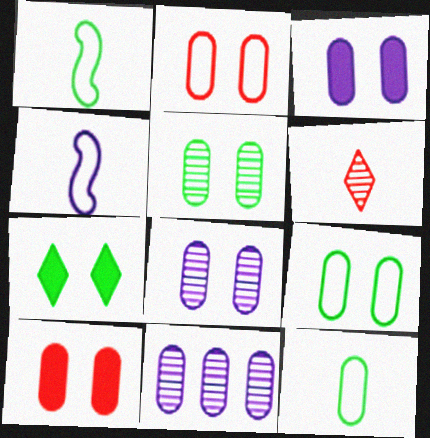[[2, 3, 5], 
[8, 9, 10], 
[10, 11, 12]]